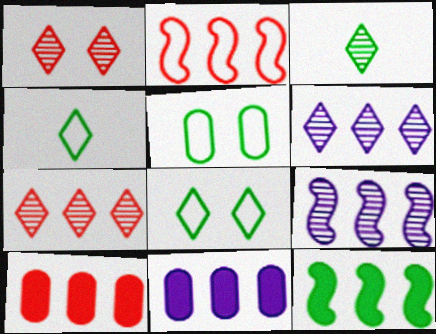[[1, 3, 6], 
[2, 7, 10], 
[2, 9, 12], 
[3, 5, 12]]